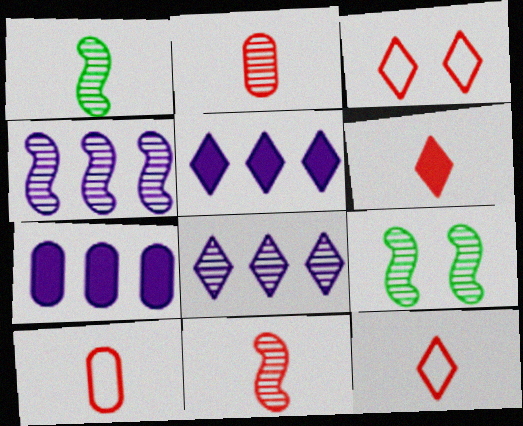[[1, 3, 7], 
[2, 8, 9], 
[4, 9, 11], 
[5, 9, 10], 
[6, 10, 11], 
[7, 9, 12]]